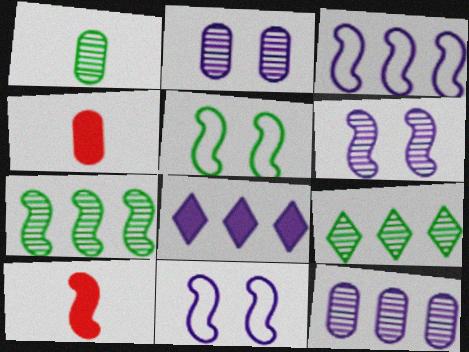[[3, 8, 12], 
[4, 9, 11], 
[7, 10, 11]]